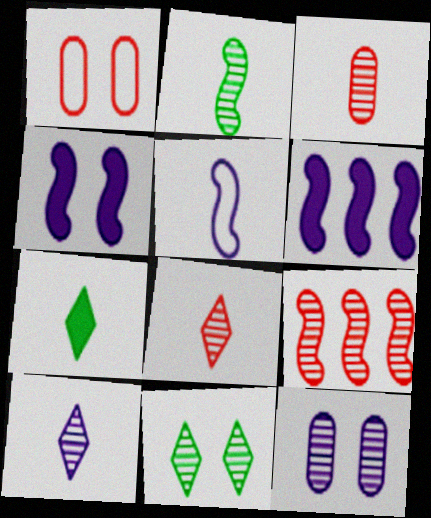[[1, 4, 11], 
[2, 3, 10], 
[3, 5, 7]]